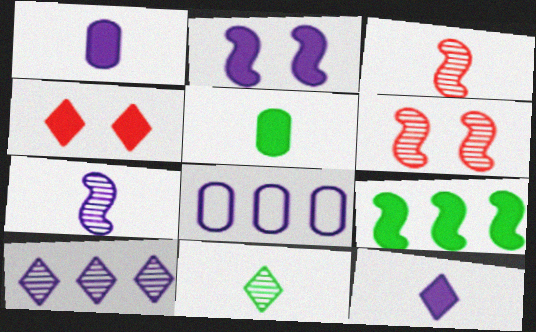[[1, 4, 9]]